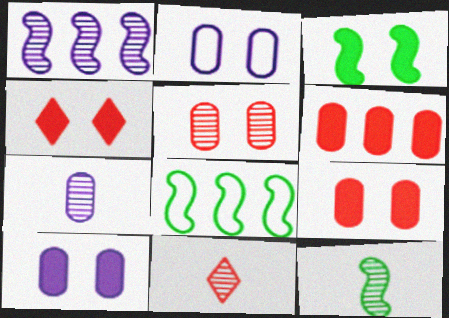[[3, 4, 10], 
[3, 8, 12], 
[4, 7, 8], 
[7, 11, 12], 
[8, 10, 11]]